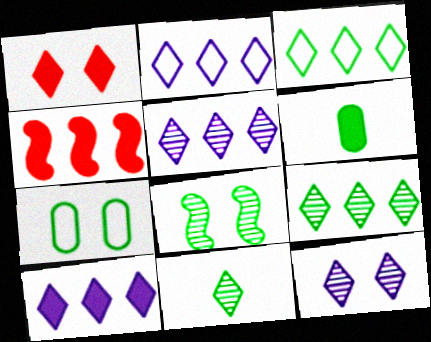[[1, 2, 11], 
[2, 5, 10], 
[3, 6, 8]]